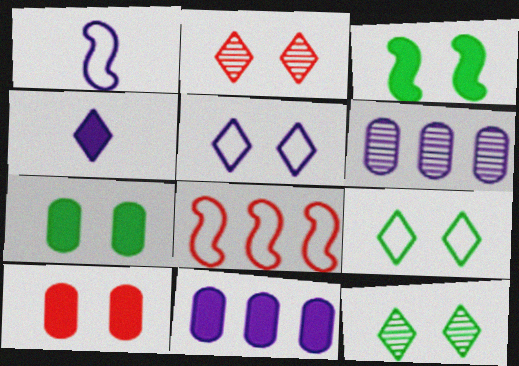[]